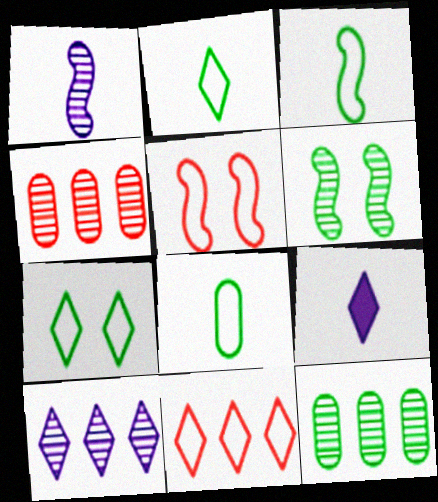[[2, 3, 8], 
[5, 9, 12]]